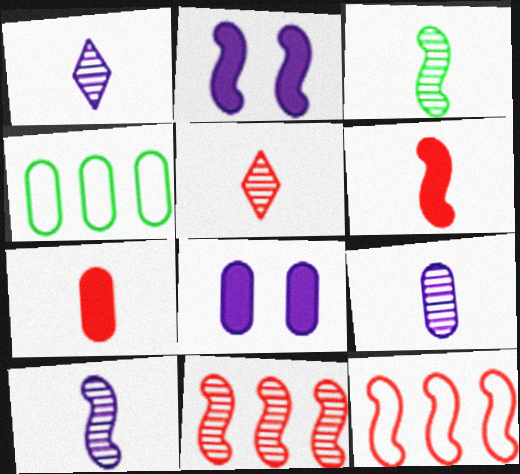[[1, 9, 10], 
[2, 3, 12], 
[2, 4, 5], 
[3, 5, 9]]